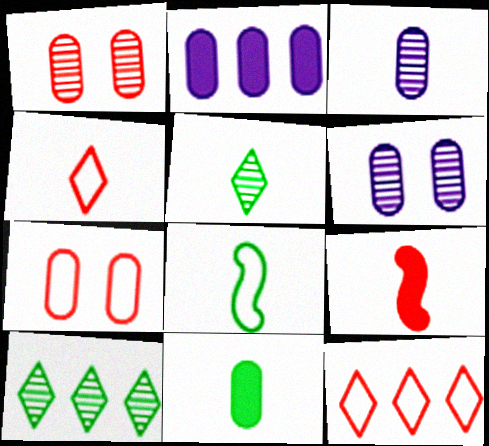[[1, 9, 12], 
[5, 8, 11]]